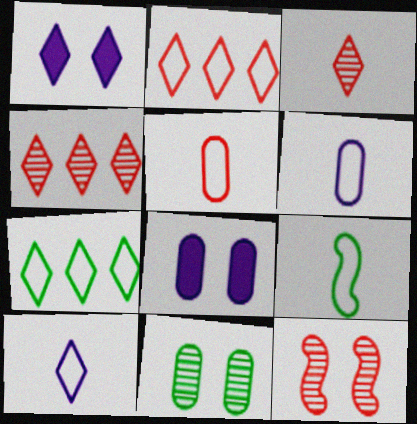[[1, 3, 7], 
[4, 8, 9], 
[5, 9, 10]]